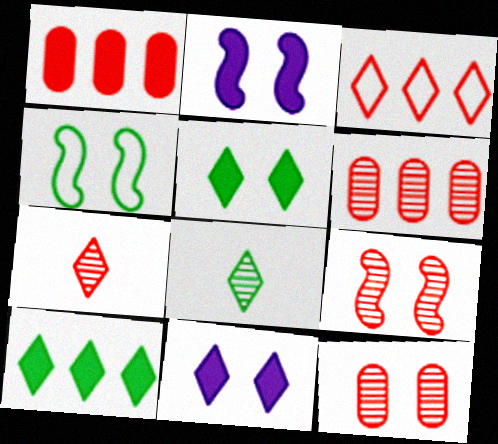[[2, 4, 9], 
[3, 8, 11], 
[4, 11, 12], 
[6, 7, 9]]